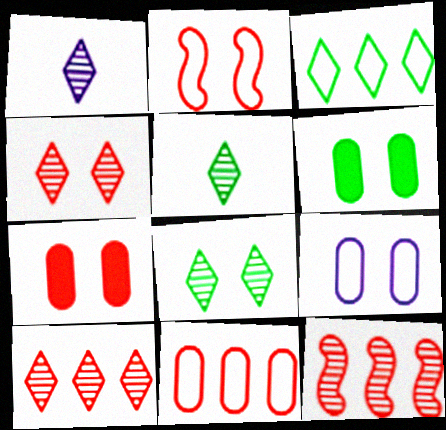[[1, 8, 10], 
[2, 4, 7]]